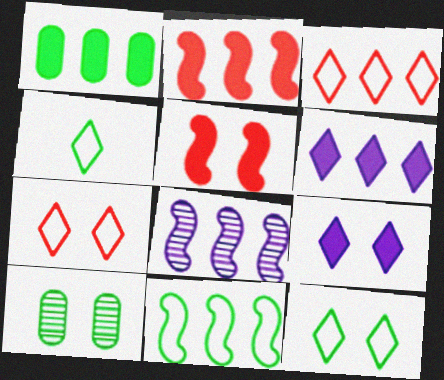[[1, 2, 6], 
[1, 3, 8], 
[2, 8, 11]]